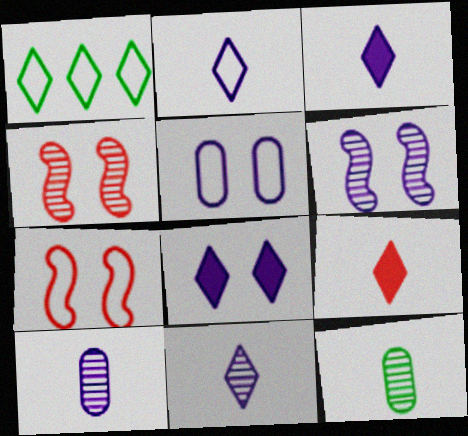[[2, 3, 11], 
[5, 6, 8]]